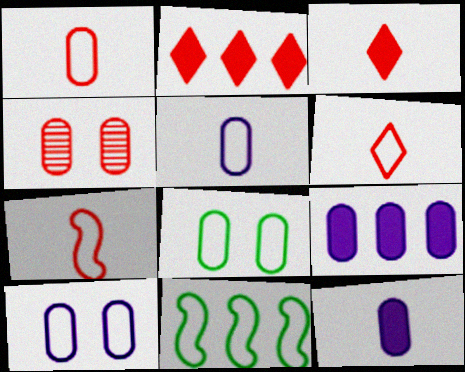[[1, 6, 7], 
[2, 4, 7], 
[6, 10, 11]]